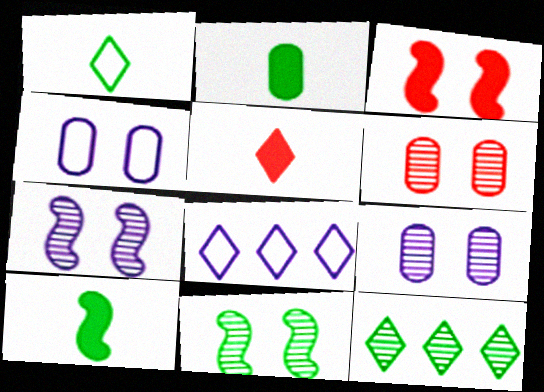[[6, 8, 10]]